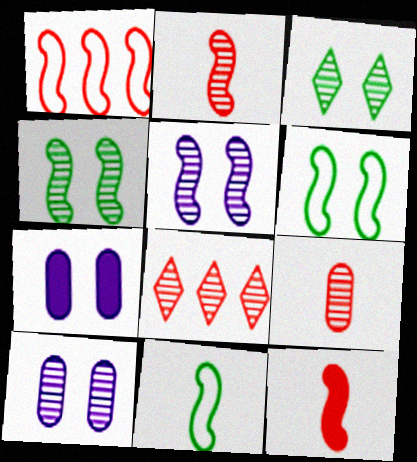[[7, 8, 11]]